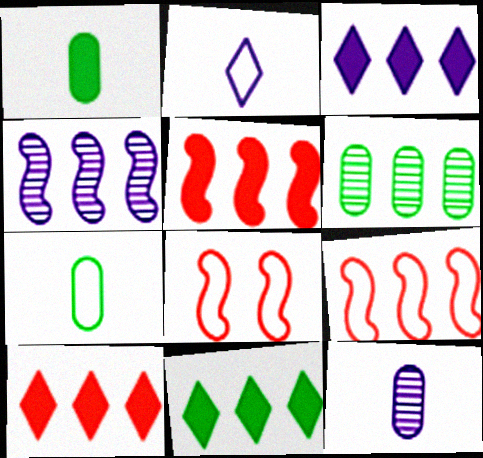[[3, 6, 9], 
[3, 10, 11], 
[8, 11, 12]]